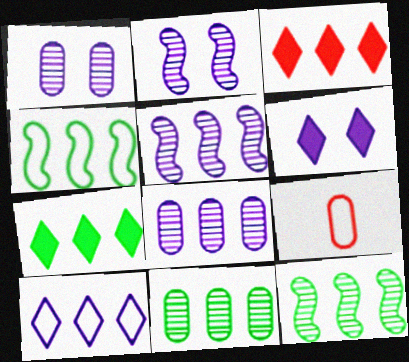[[2, 7, 9], 
[3, 4, 8], 
[4, 7, 11], 
[6, 9, 12]]